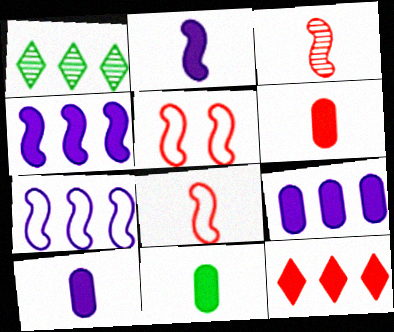[[1, 5, 10], 
[6, 10, 11]]